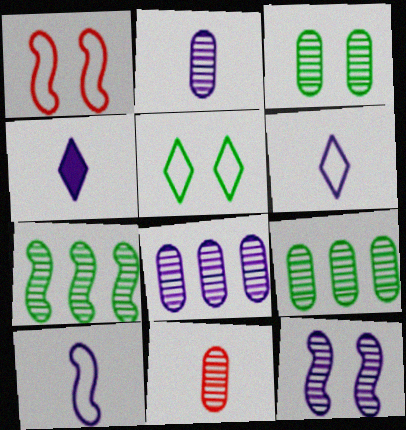[[1, 4, 9], 
[2, 4, 10], 
[3, 8, 11]]